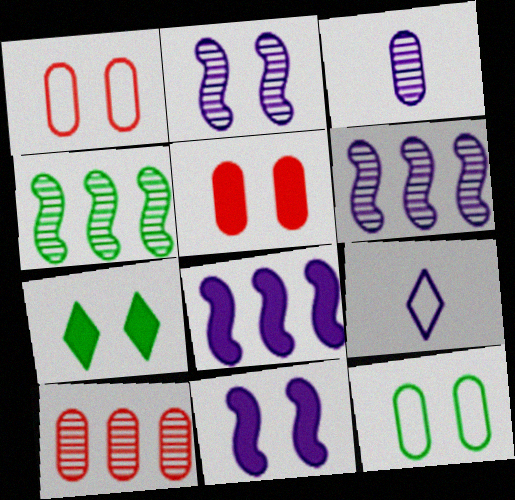[[1, 2, 7], 
[4, 5, 9], 
[5, 7, 11]]